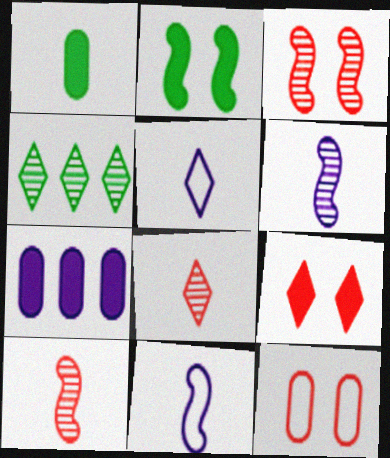[[1, 5, 10], 
[1, 8, 11], 
[3, 9, 12], 
[4, 5, 9]]